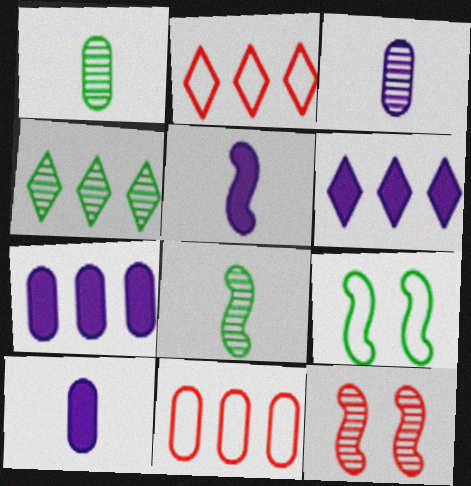[[2, 4, 6], 
[3, 4, 12]]